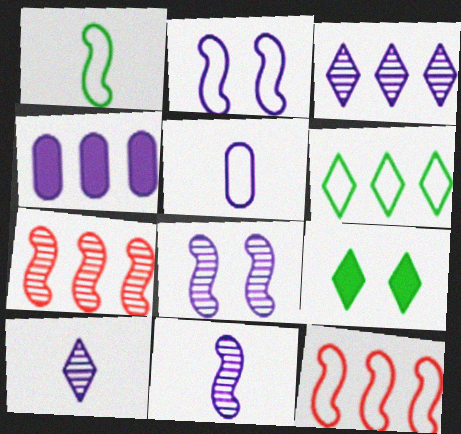[[1, 2, 12], 
[2, 4, 10], 
[4, 6, 7], 
[5, 7, 9]]